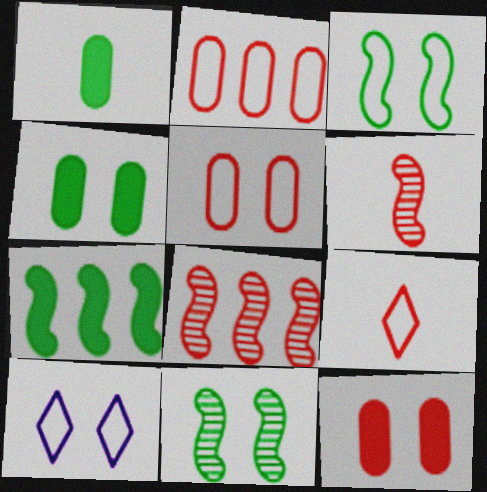[[1, 8, 10], 
[3, 5, 10], 
[8, 9, 12], 
[10, 11, 12]]